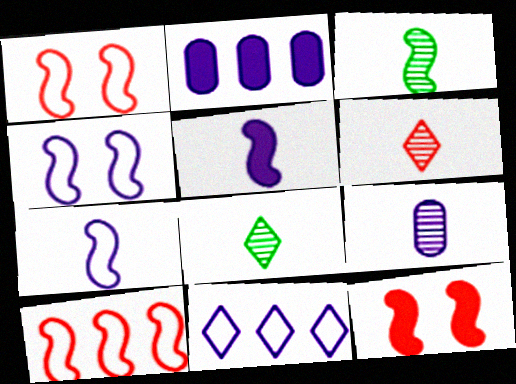[[1, 2, 8], 
[3, 6, 9]]